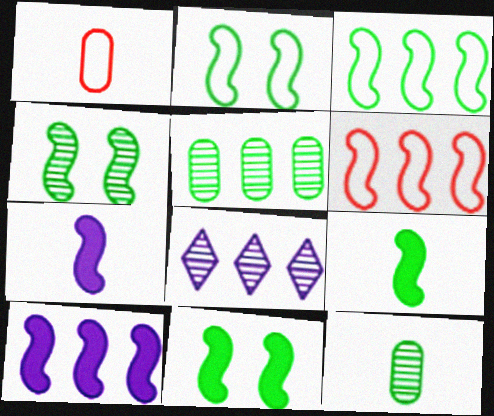[[1, 8, 11], 
[2, 4, 11], 
[3, 4, 9], 
[4, 6, 7]]